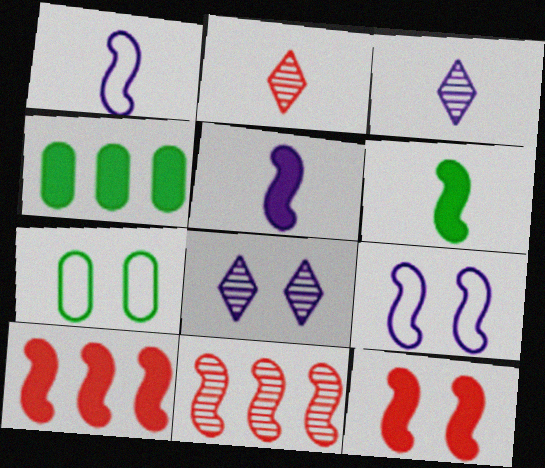[[2, 4, 9], 
[3, 7, 10], 
[6, 9, 11], 
[7, 8, 12]]